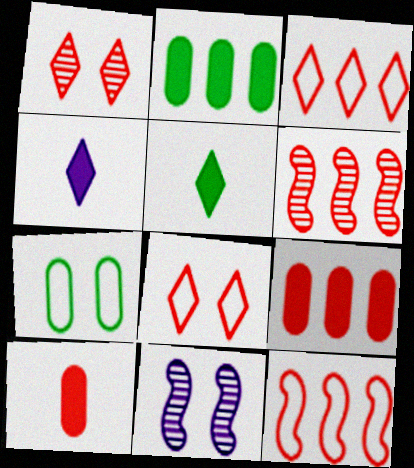[[1, 10, 12], 
[3, 6, 9], 
[4, 6, 7], 
[6, 8, 10]]